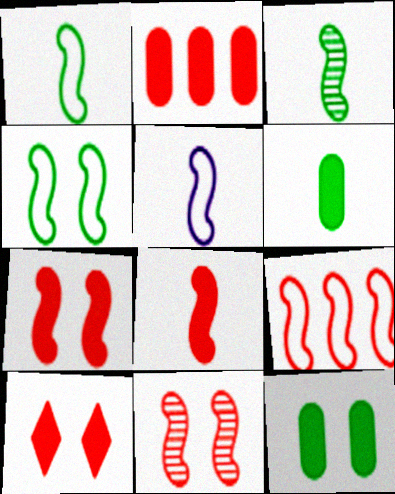[[2, 8, 10], 
[3, 5, 8], 
[4, 5, 9], 
[8, 9, 11]]